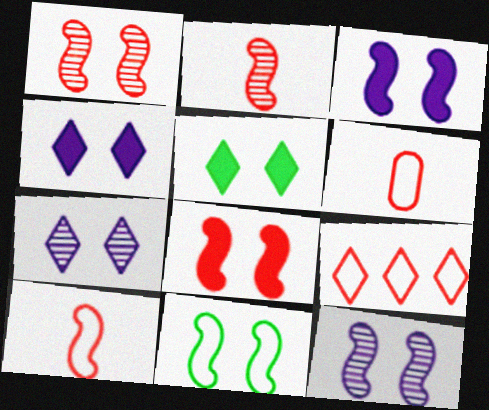[[1, 3, 11], 
[8, 11, 12]]